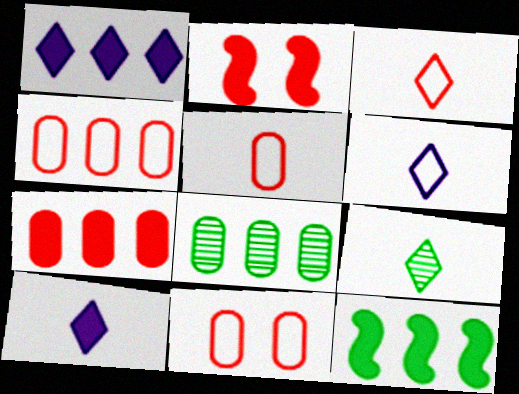[[1, 7, 12], 
[2, 6, 8], 
[3, 9, 10], 
[4, 5, 11]]